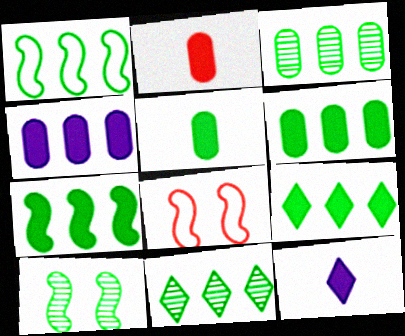[[1, 3, 9], 
[1, 6, 11], 
[3, 8, 12], 
[6, 7, 9]]